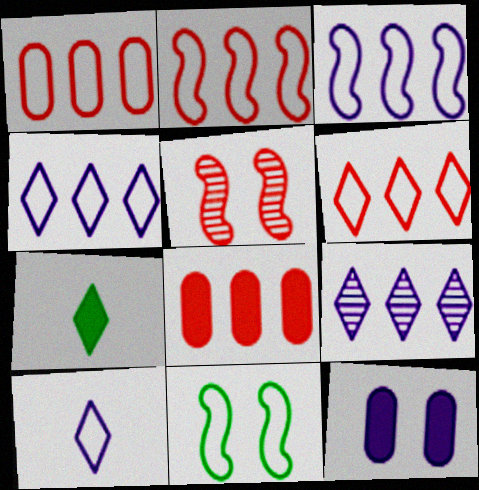[[1, 2, 6], 
[1, 10, 11]]